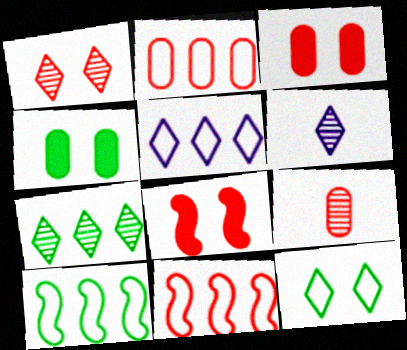[[1, 6, 7], 
[2, 3, 9], 
[2, 5, 10], 
[3, 6, 10], 
[4, 6, 11]]